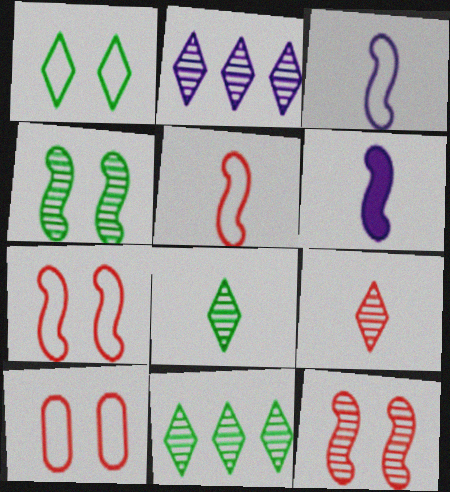[[6, 10, 11]]